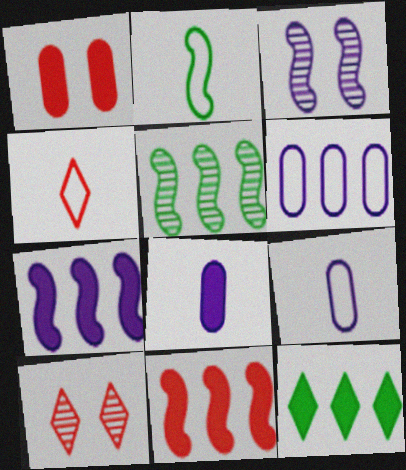[[2, 3, 11], 
[2, 4, 9]]